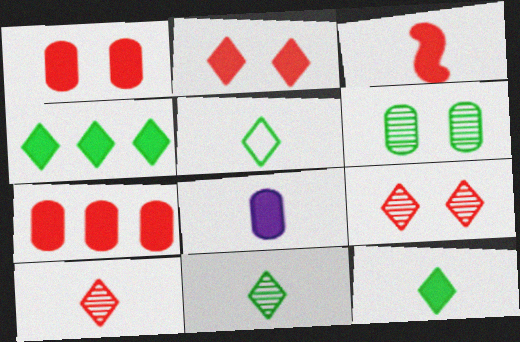[[2, 3, 7], 
[3, 8, 12], 
[5, 11, 12]]